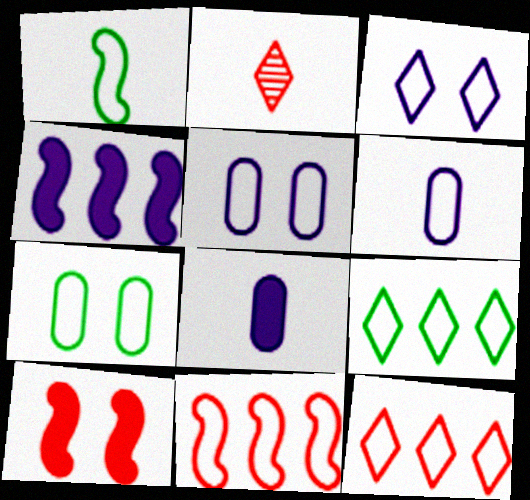[[1, 2, 8], 
[1, 5, 12], 
[1, 7, 9], 
[2, 4, 7]]